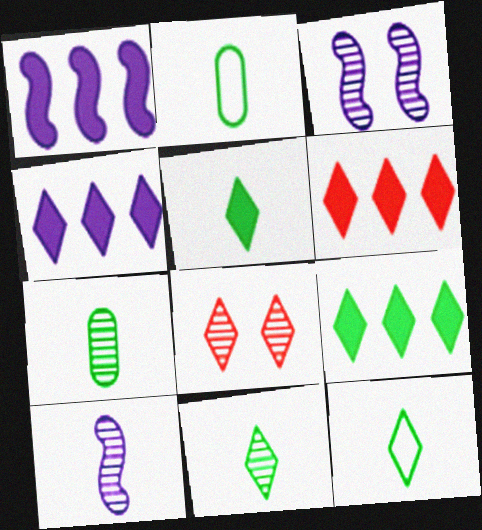[[1, 2, 8], 
[2, 3, 6], 
[4, 6, 9], 
[4, 8, 12], 
[5, 11, 12]]